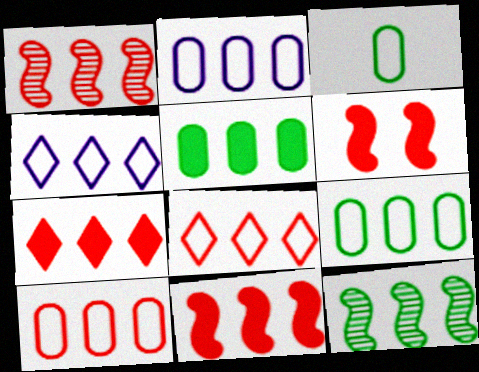[[1, 4, 5], 
[1, 7, 10], 
[2, 7, 12], 
[2, 9, 10]]